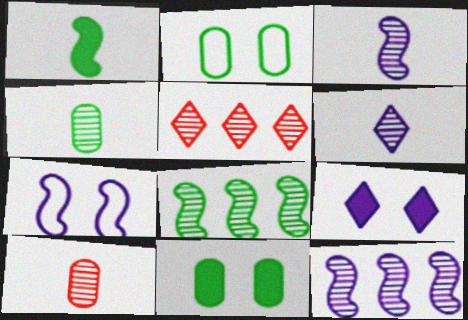[]